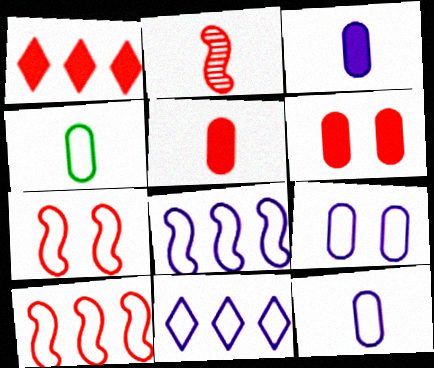[[4, 7, 11]]